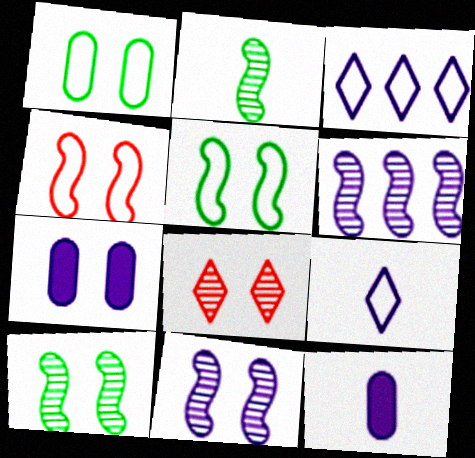[[3, 11, 12], 
[5, 7, 8], 
[6, 7, 9]]